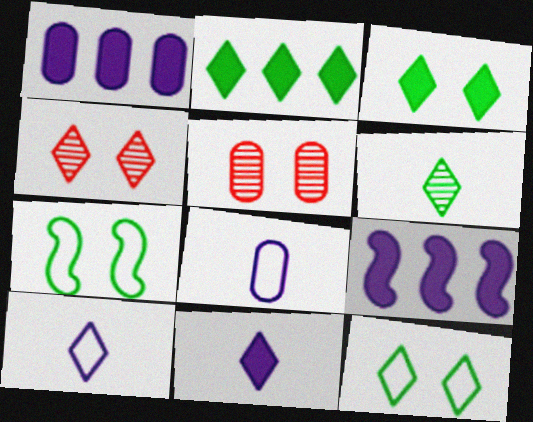[[2, 4, 10], 
[2, 6, 12]]